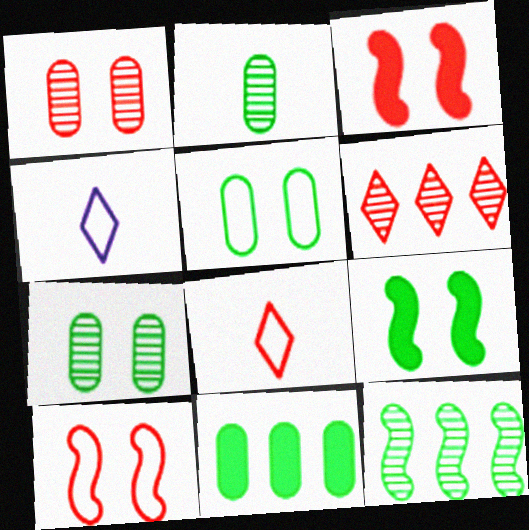[[2, 5, 11]]